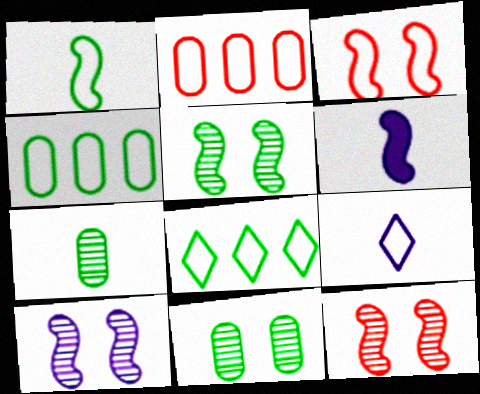[[3, 4, 9], 
[5, 10, 12]]